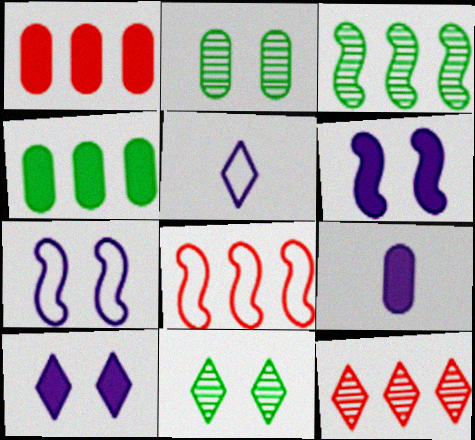[[1, 8, 12], 
[8, 9, 11]]